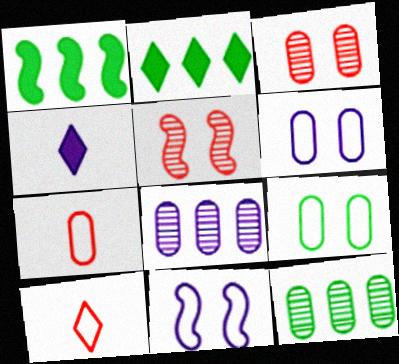[[4, 8, 11]]